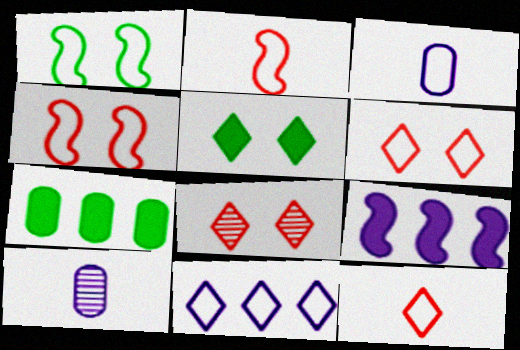[]